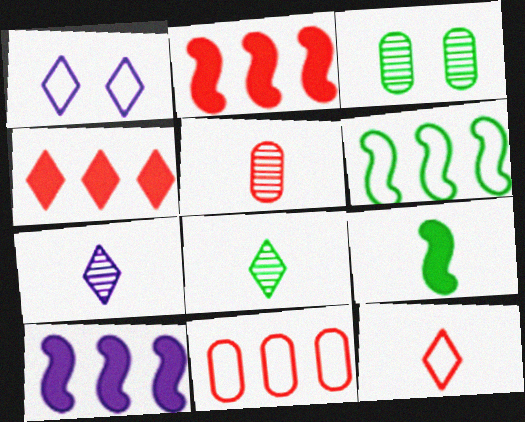[[1, 4, 8], 
[3, 10, 12]]